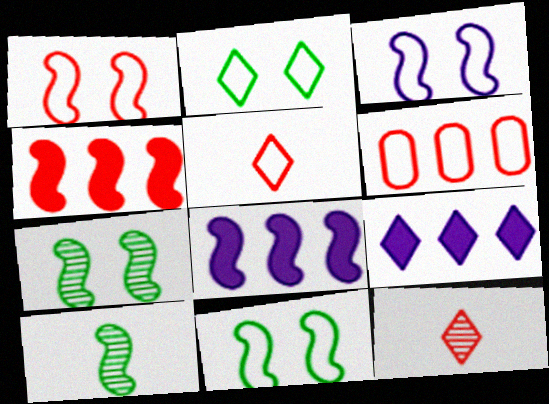[[1, 3, 11], 
[1, 5, 6], 
[1, 8, 10], 
[2, 9, 12], 
[3, 4, 10]]